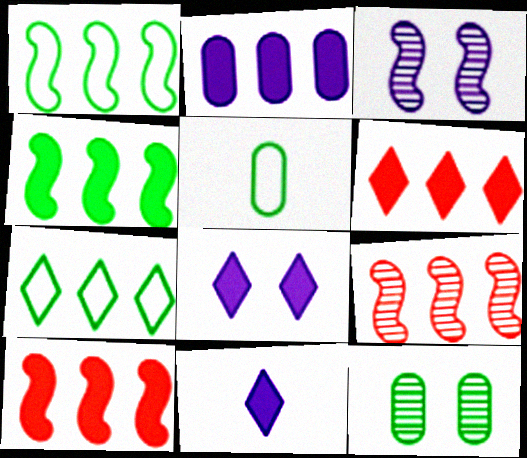[[2, 4, 6], 
[2, 7, 9], 
[3, 5, 6], 
[5, 8, 9]]